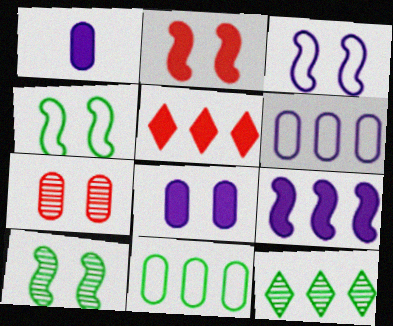[[1, 7, 11], 
[2, 3, 10]]